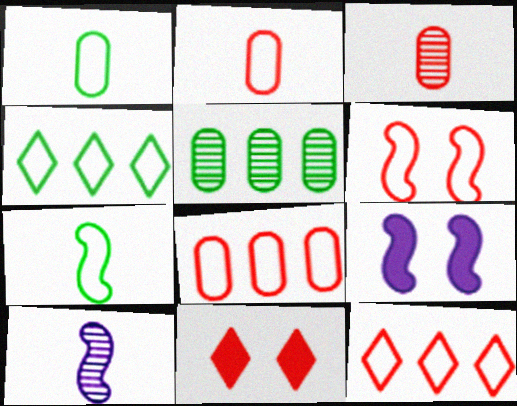[[2, 6, 12], 
[3, 4, 9]]